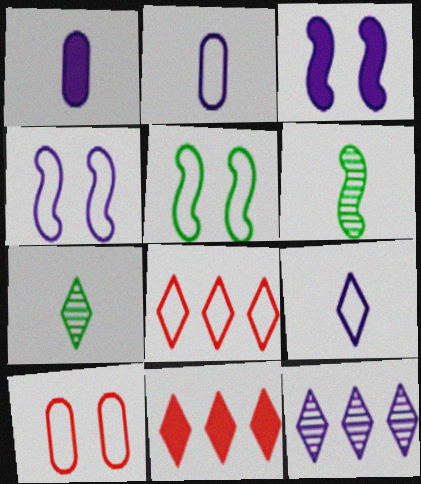[[1, 4, 12], 
[2, 3, 12], 
[2, 5, 8]]